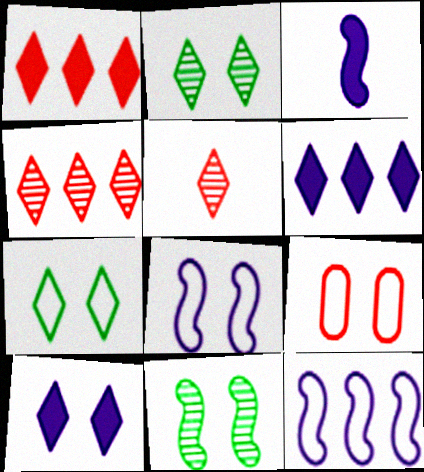[[5, 6, 7], 
[7, 8, 9], 
[9, 10, 11]]